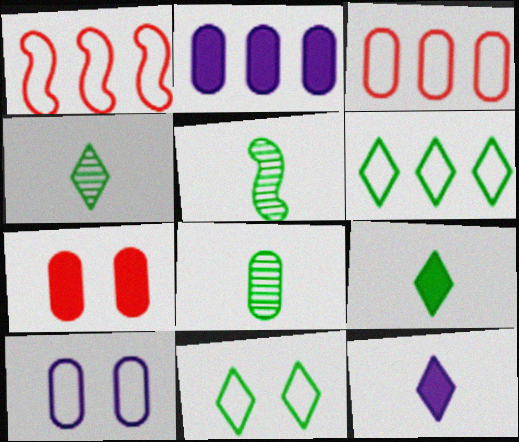[[4, 5, 8]]